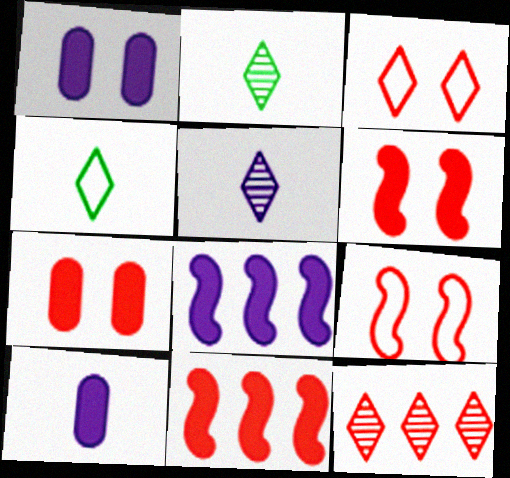[]